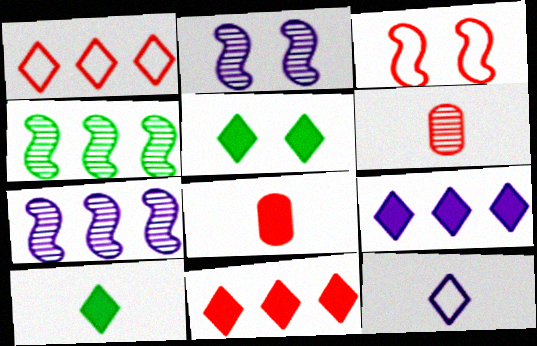[[3, 6, 11]]